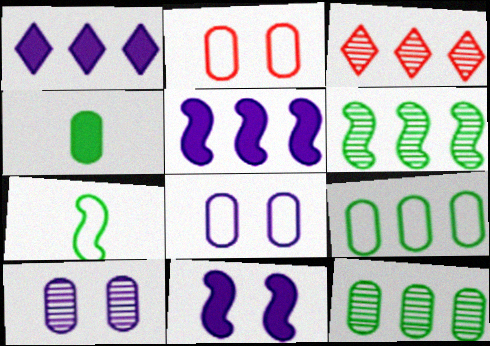[[3, 5, 9]]